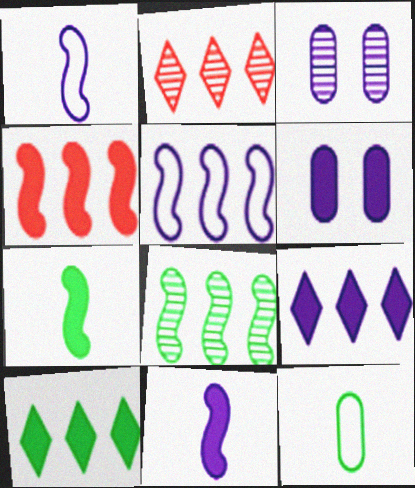[[1, 3, 9], 
[4, 5, 8], 
[6, 9, 11]]